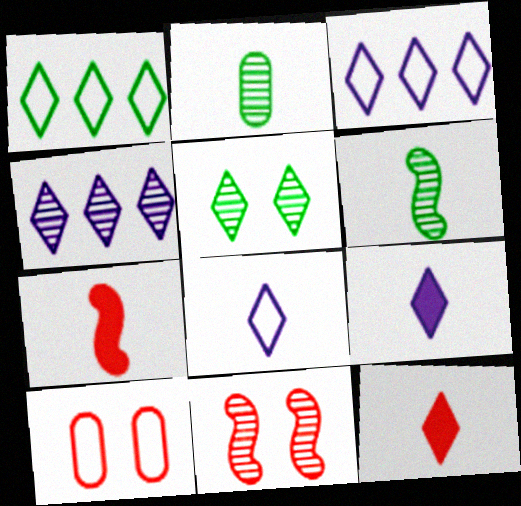[[2, 4, 11], 
[2, 7, 8], 
[3, 5, 12]]